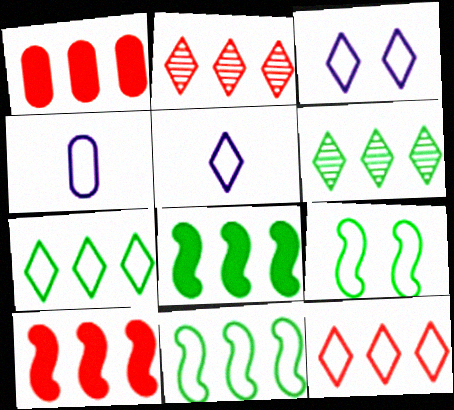[[4, 9, 12]]